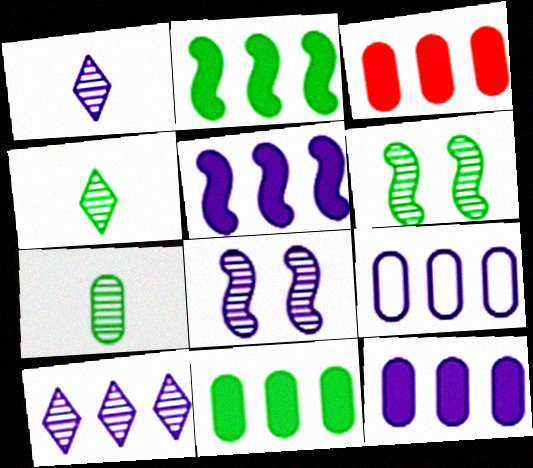[[3, 11, 12], 
[5, 9, 10]]